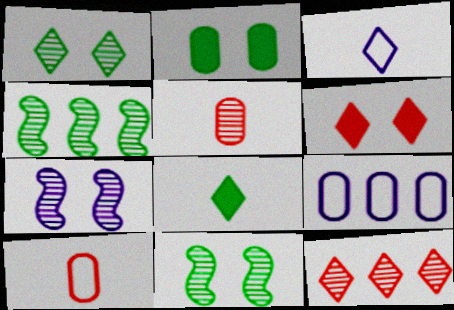[[2, 5, 9]]